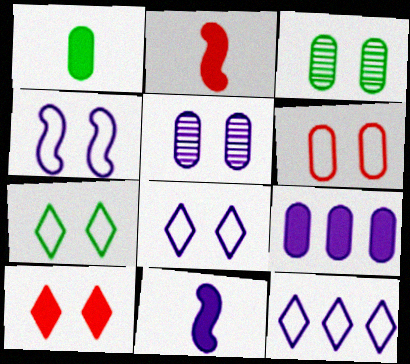[[2, 3, 12], 
[3, 4, 10], 
[4, 6, 7], 
[5, 11, 12]]